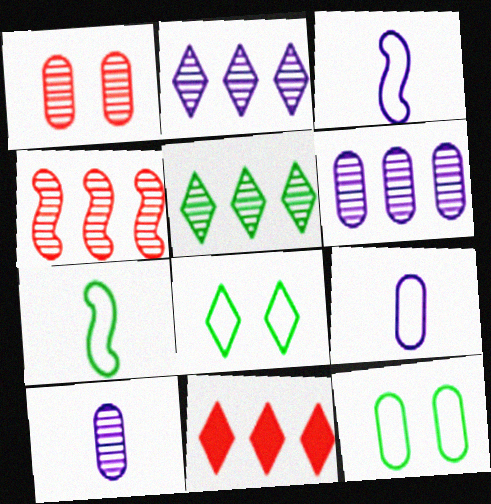[[4, 5, 6]]